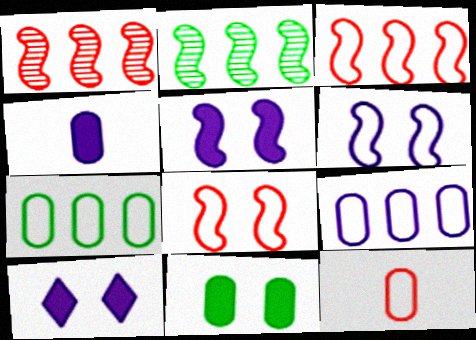[[2, 10, 12]]